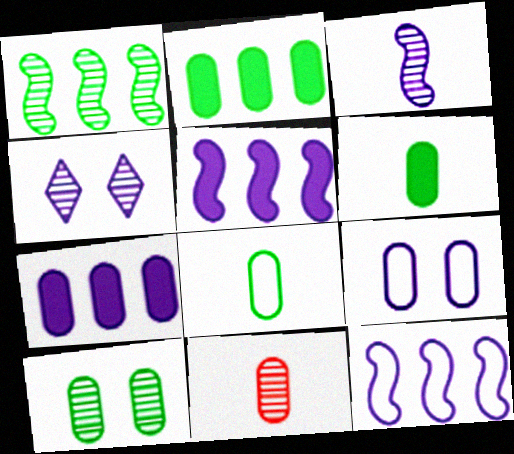[[1, 4, 11], 
[2, 8, 10], 
[2, 9, 11]]